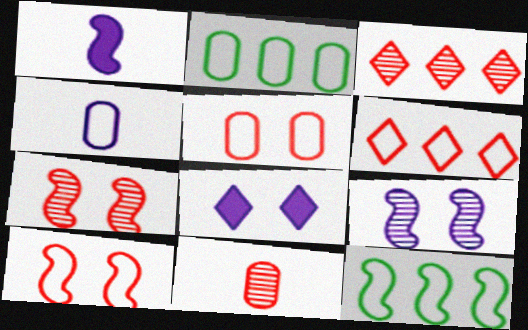[[1, 7, 12], 
[2, 4, 5], 
[3, 7, 11], 
[8, 11, 12]]